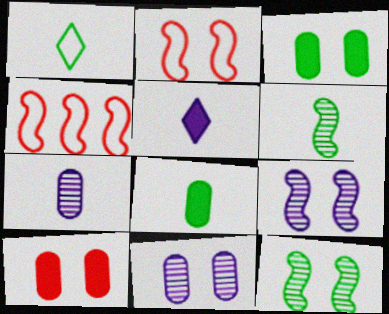[[1, 6, 8]]